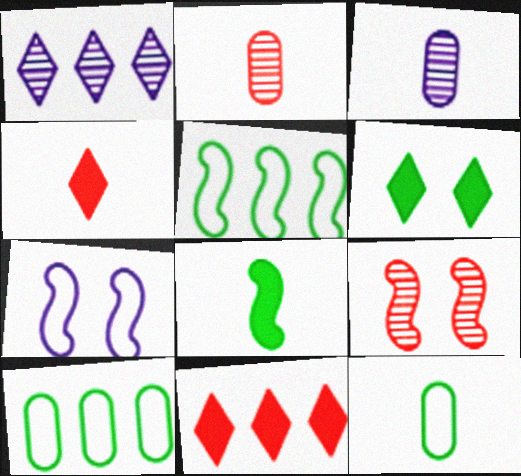[]